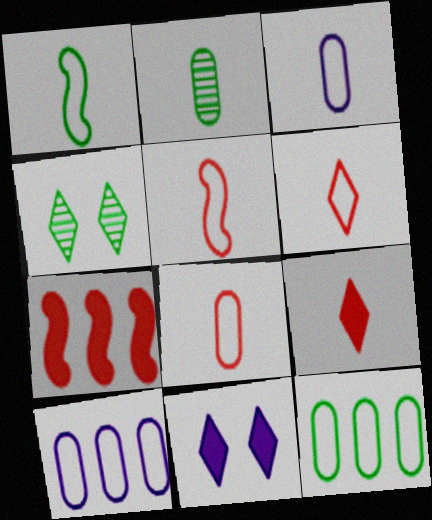[[1, 3, 6], 
[3, 4, 7], 
[5, 6, 8]]